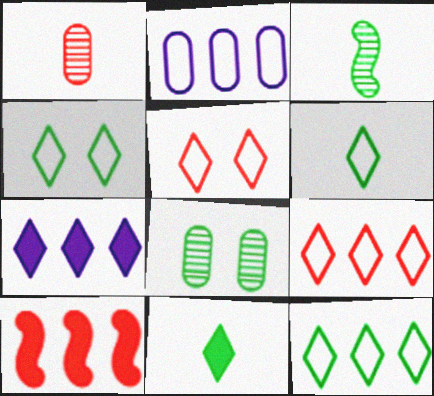[[1, 5, 10], 
[4, 6, 12]]